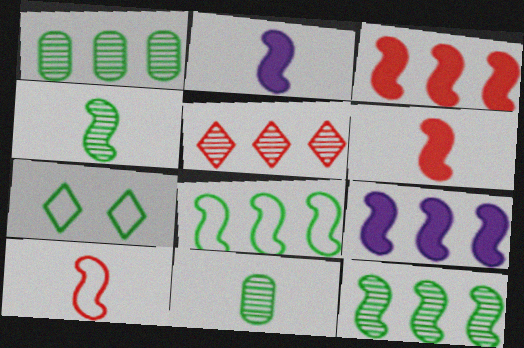[[2, 4, 10]]